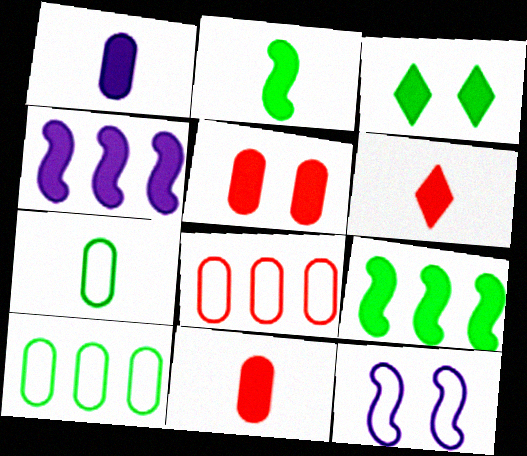[[1, 2, 6], 
[3, 4, 11]]